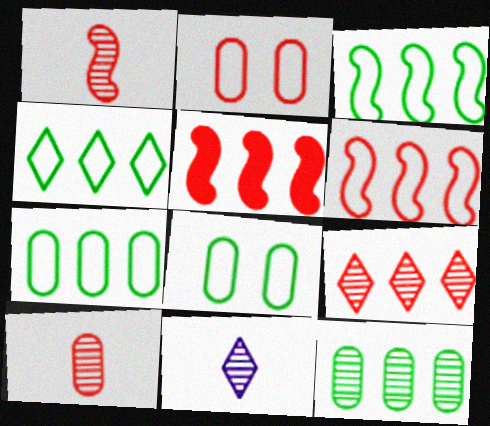[[3, 4, 7], 
[5, 8, 11]]